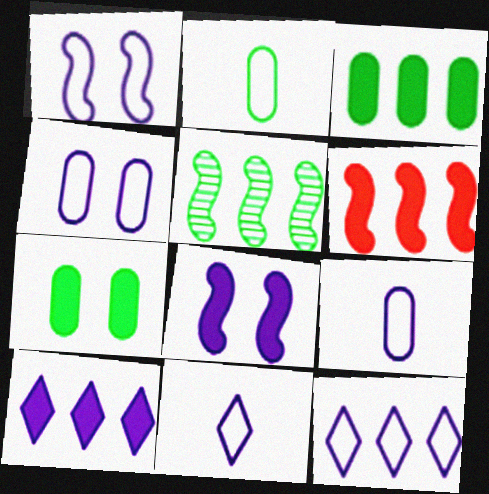[[1, 9, 12], 
[3, 6, 10]]